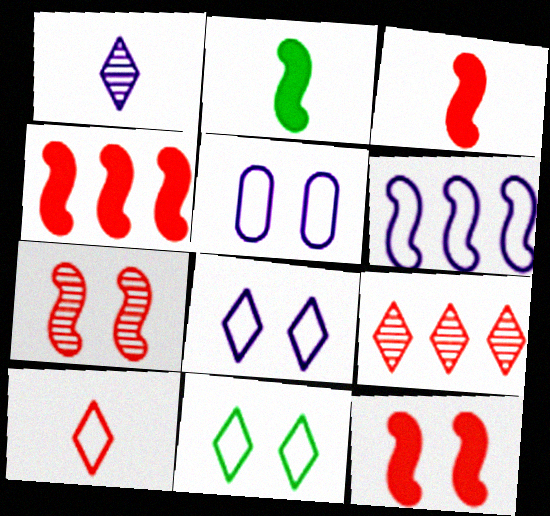[[2, 5, 9], 
[2, 6, 7], 
[3, 4, 12]]